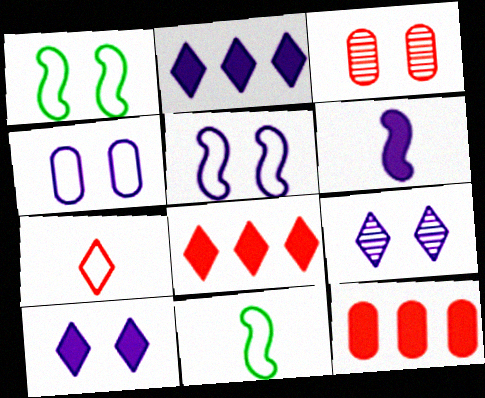[[1, 3, 10], 
[2, 3, 11], 
[9, 11, 12]]